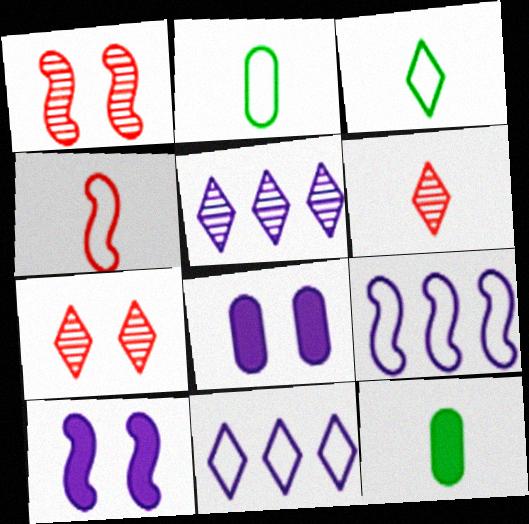[[1, 11, 12], 
[7, 9, 12]]